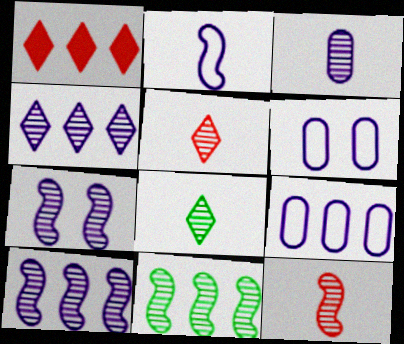[[1, 9, 11], 
[3, 4, 7], 
[3, 8, 12], 
[7, 11, 12]]